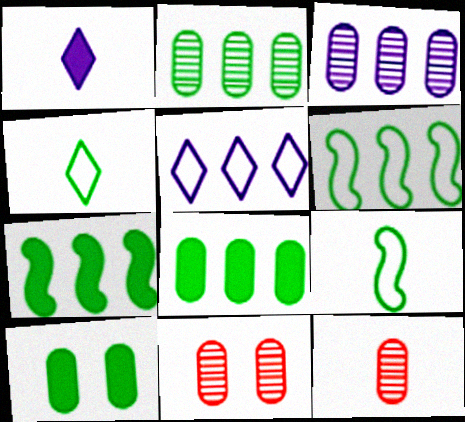[[1, 6, 11], 
[1, 9, 12]]